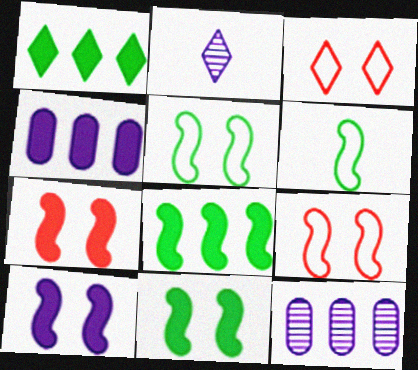[[1, 2, 3], 
[7, 10, 11]]